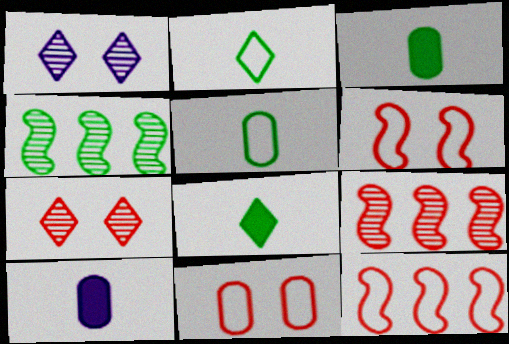[[1, 3, 12]]